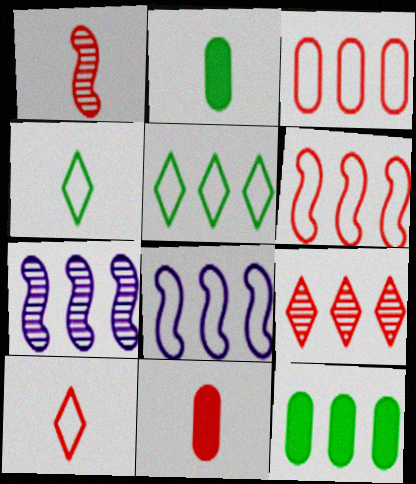[[1, 10, 11], 
[3, 5, 8], 
[8, 9, 12]]